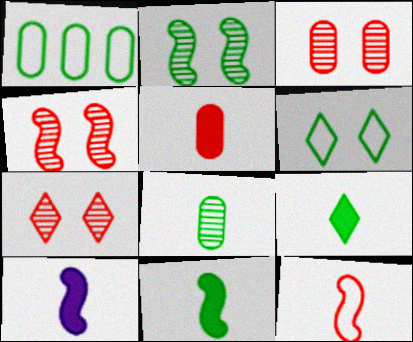[[1, 2, 9], 
[1, 7, 10], 
[3, 4, 7], 
[5, 9, 10]]